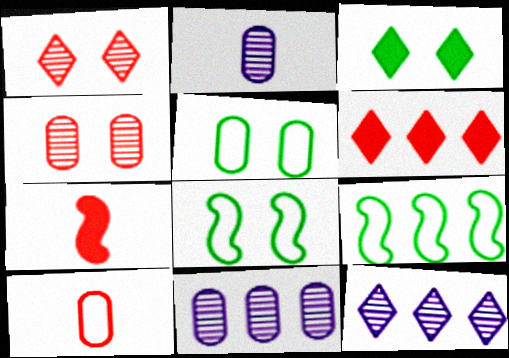[[2, 6, 8], 
[5, 7, 12], 
[6, 9, 11]]